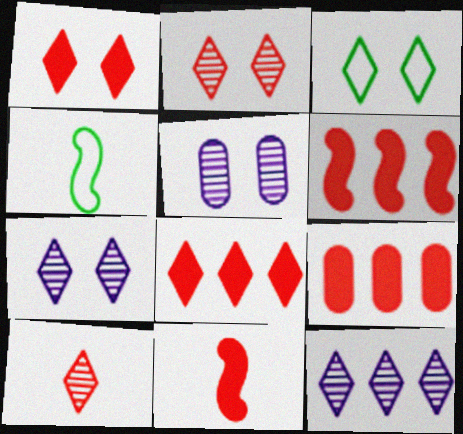[[1, 3, 7], 
[1, 9, 11], 
[4, 5, 8], 
[4, 7, 9], 
[6, 8, 9]]